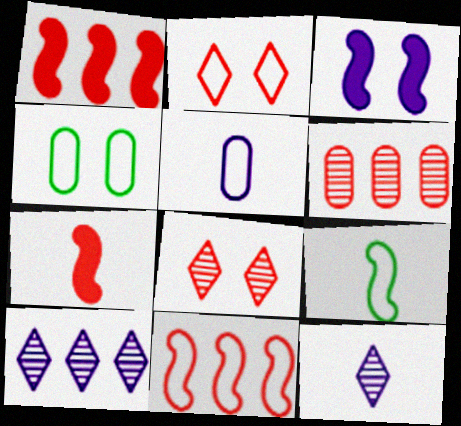[[1, 4, 12], 
[2, 6, 7], 
[3, 4, 8], 
[3, 5, 10], 
[4, 7, 10]]